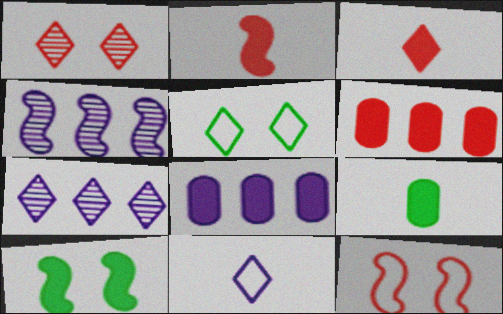[[3, 5, 7], 
[3, 8, 10], 
[7, 9, 12]]